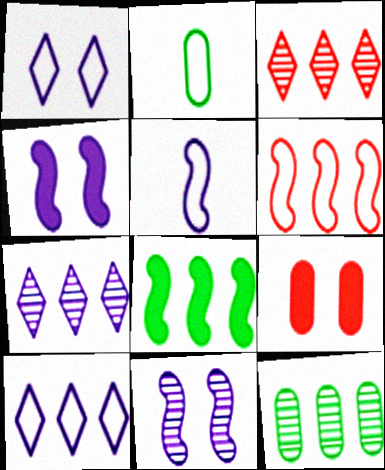[[1, 2, 6], 
[2, 3, 4]]